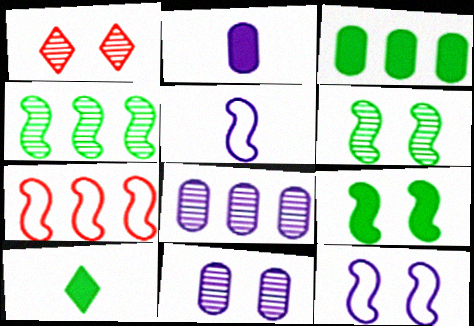[[1, 3, 5], 
[1, 6, 11], 
[3, 9, 10], 
[7, 10, 11]]